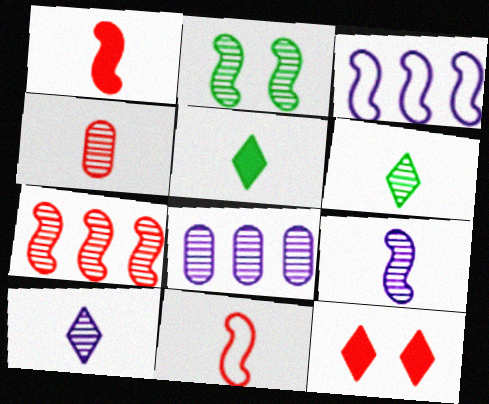[[1, 2, 3], 
[2, 7, 9], 
[4, 6, 9]]